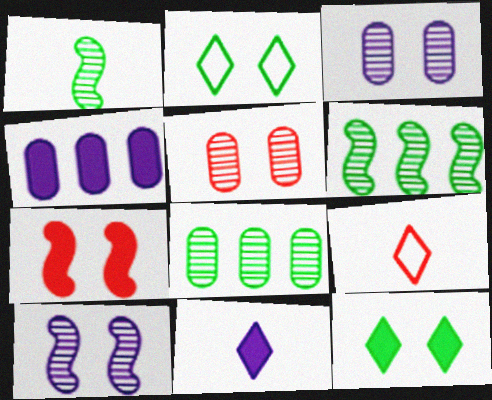[[2, 3, 7]]